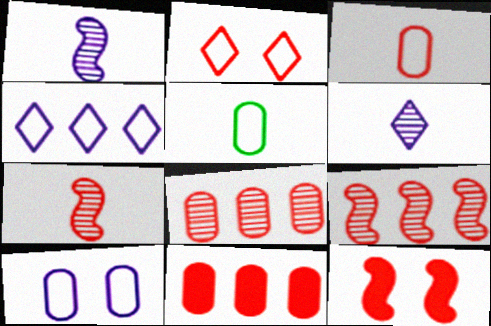[[2, 7, 11]]